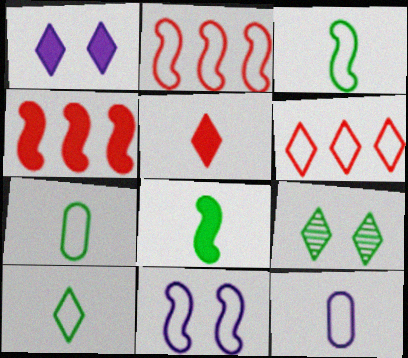[[2, 3, 11], 
[3, 7, 10], 
[4, 9, 12], 
[6, 7, 11]]